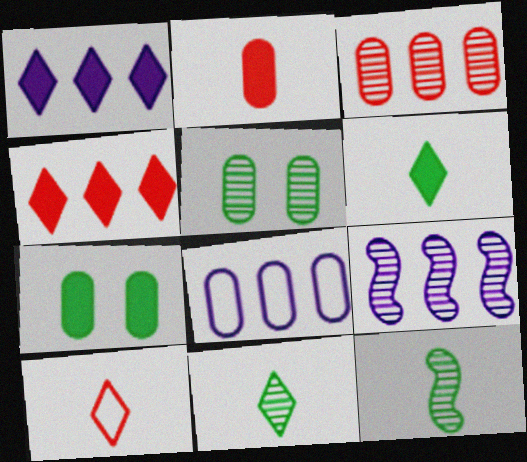[[1, 8, 9], 
[2, 5, 8], 
[7, 9, 10]]